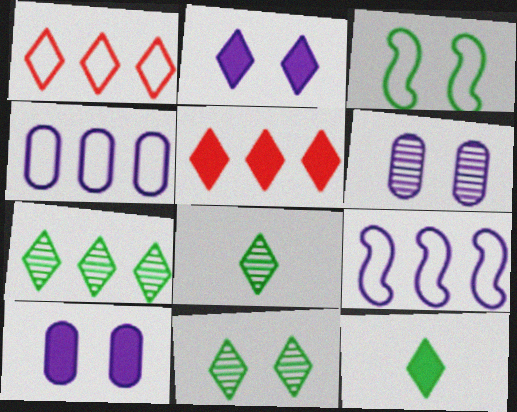[[1, 2, 8], 
[2, 5, 12], 
[7, 8, 11]]